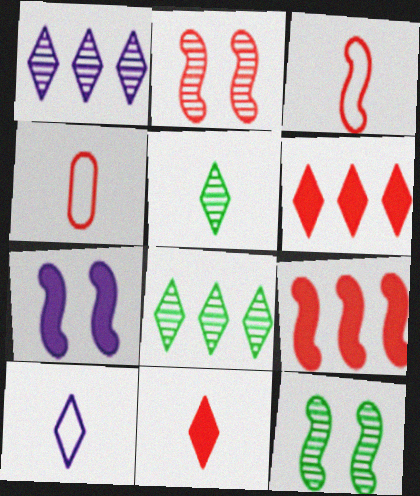[[2, 3, 9], 
[2, 4, 6], 
[4, 7, 8], 
[5, 10, 11]]